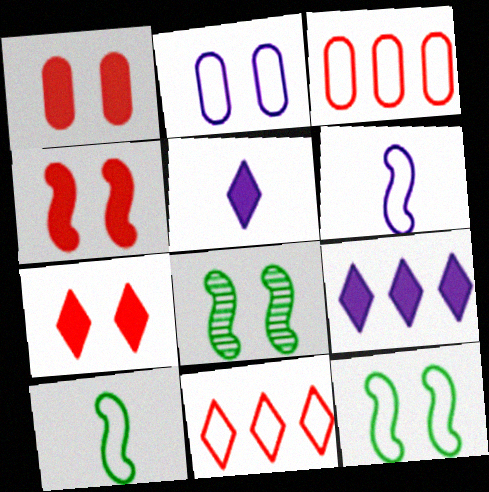[[1, 4, 7], 
[2, 7, 8], 
[2, 10, 11], 
[3, 5, 8]]